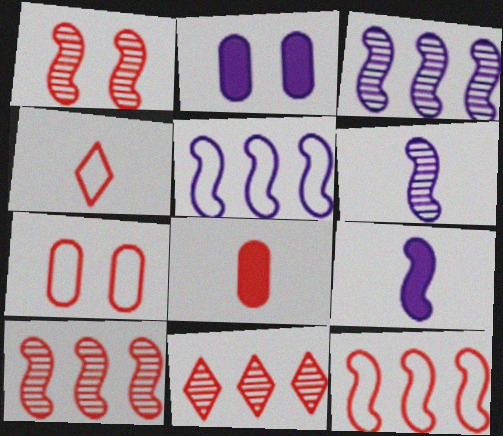[[4, 7, 12]]